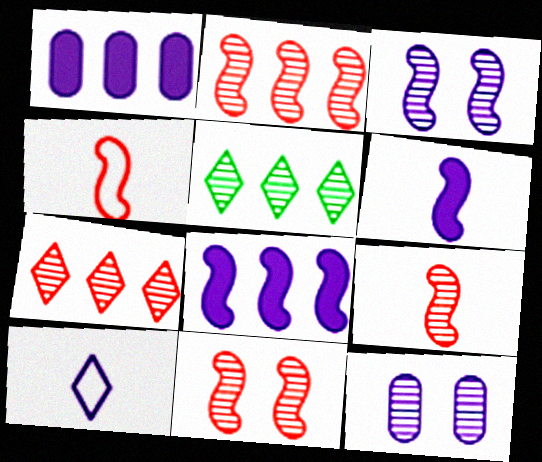[[1, 3, 10], 
[2, 9, 11], 
[5, 9, 12], 
[8, 10, 12]]